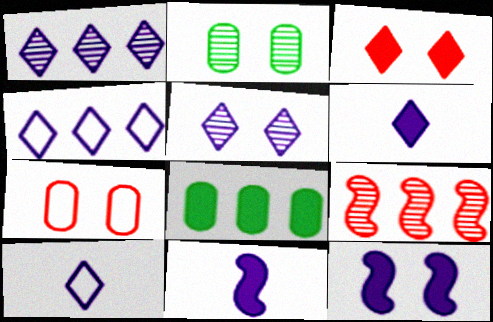[[3, 8, 11], 
[4, 5, 6], 
[4, 8, 9]]